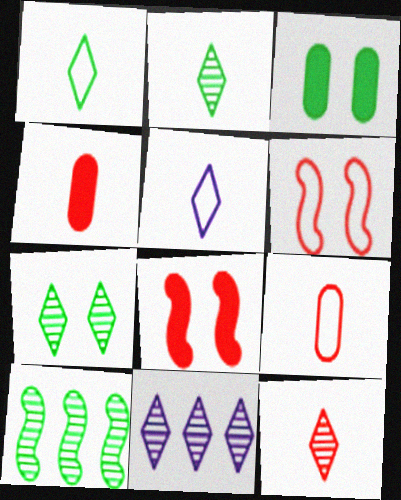[[1, 3, 10], 
[7, 11, 12]]